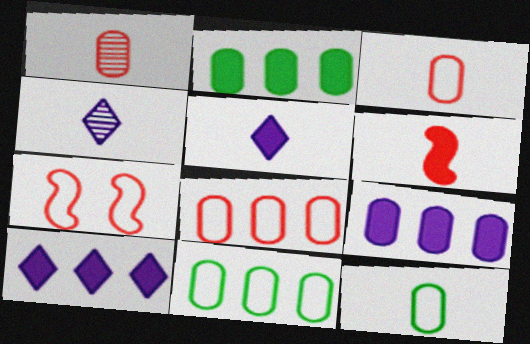[[2, 4, 7], 
[4, 6, 12]]